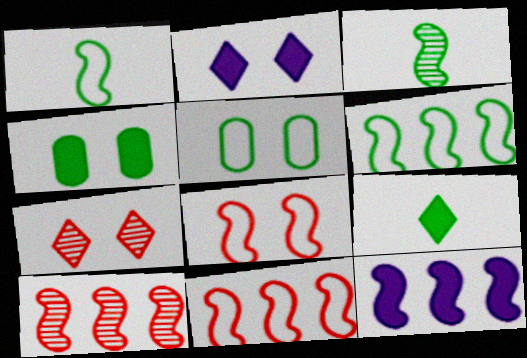[[3, 8, 12], 
[6, 10, 12]]